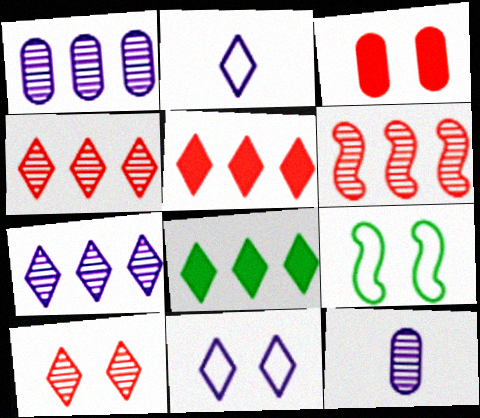[[2, 8, 10], 
[5, 9, 12]]